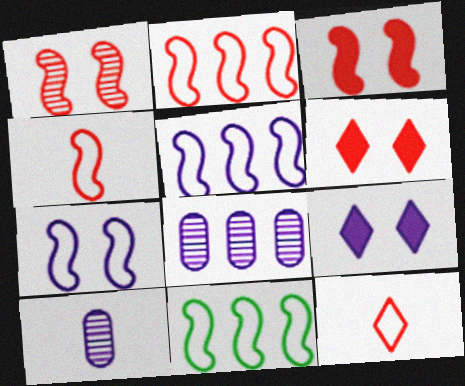[[2, 5, 11], 
[4, 7, 11], 
[5, 9, 10], 
[6, 10, 11]]